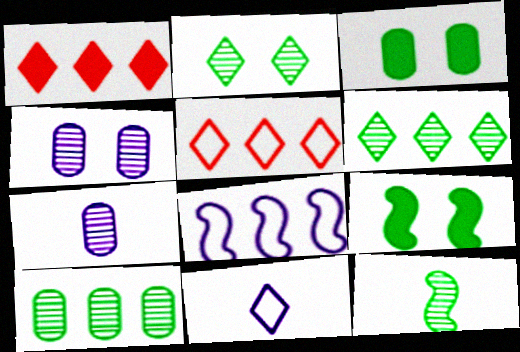[[1, 2, 11], 
[1, 8, 10], 
[2, 10, 12], 
[5, 7, 9]]